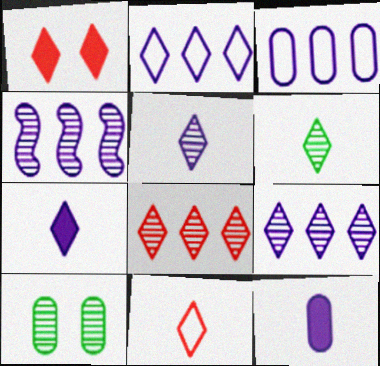[[1, 2, 6], 
[1, 8, 11], 
[6, 7, 11]]